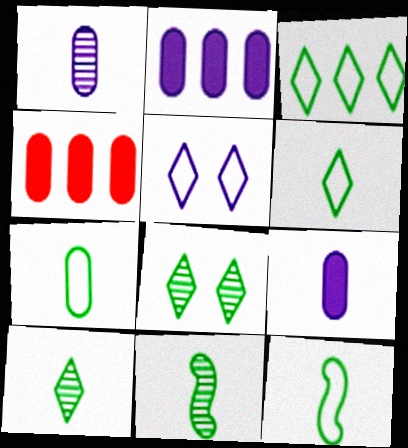[[4, 5, 11], 
[6, 7, 12]]